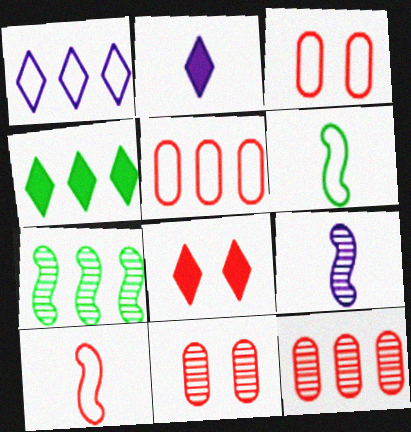[[1, 3, 6], 
[2, 3, 7], 
[2, 4, 8], 
[3, 4, 9], 
[8, 10, 12]]